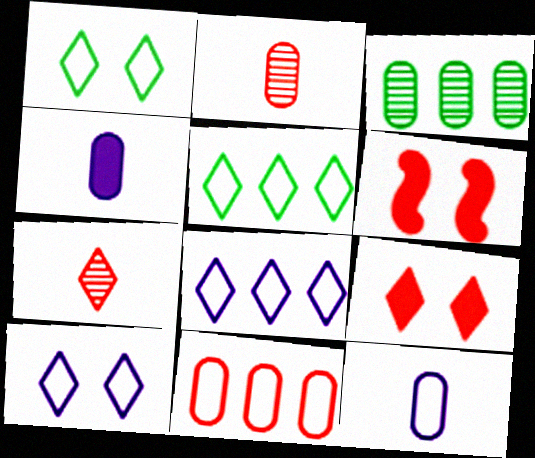[[6, 7, 11]]